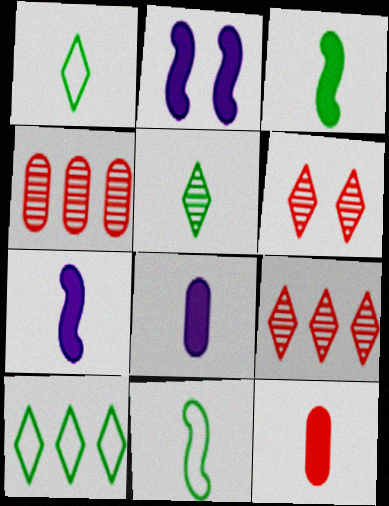[[1, 2, 4]]